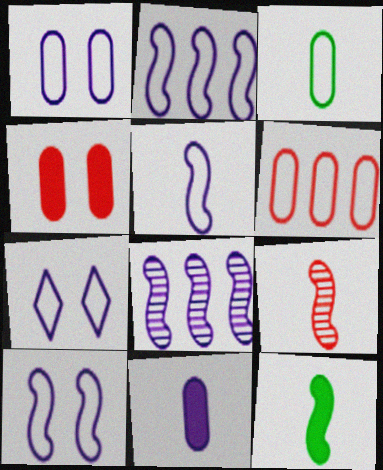[[1, 3, 6], 
[1, 7, 10], 
[2, 5, 10], 
[5, 9, 12], 
[7, 8, 11]]